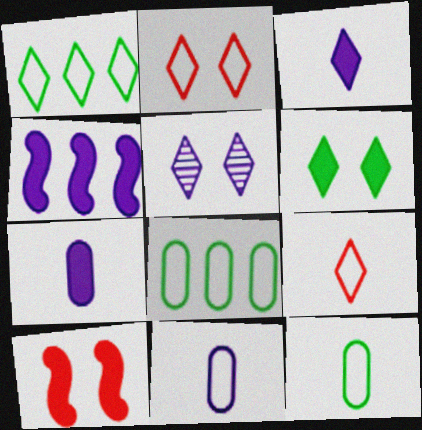[[2, 5, 6], 
[4, 5, 11]]